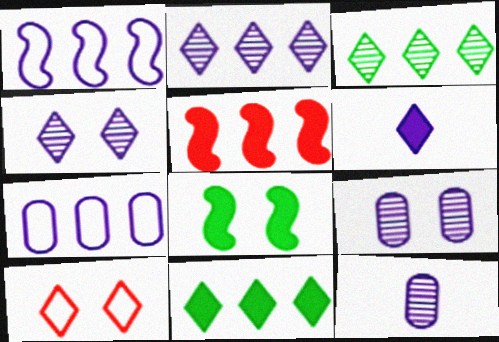[[1, 6, 9], 
[3, 5, 7], 
[3, 6, 10], 
[8, 9, 10]]